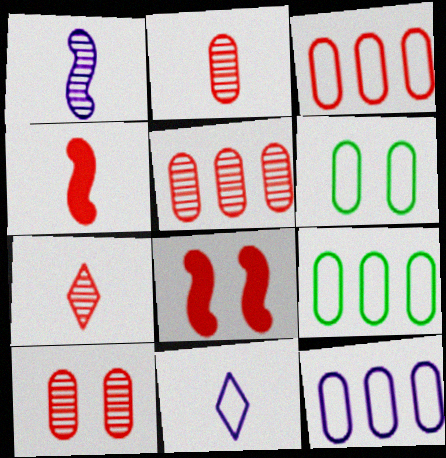[[2, 5, 10], 
[3, 7, 8], 
[3, 9, 12]]